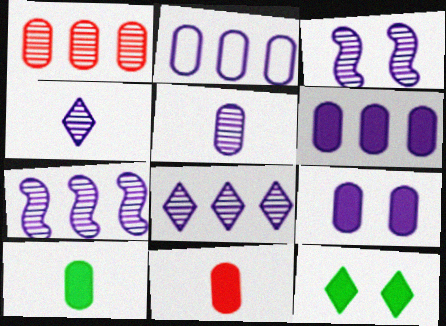[[2, 5, 9], 
[3, 5, 8]]